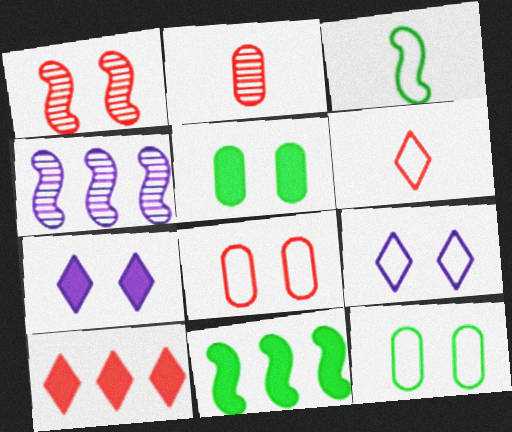[[1, 5, 9], 
[1, 7, 12], 
[2, 9, 11], 
[4, 5, 6]]